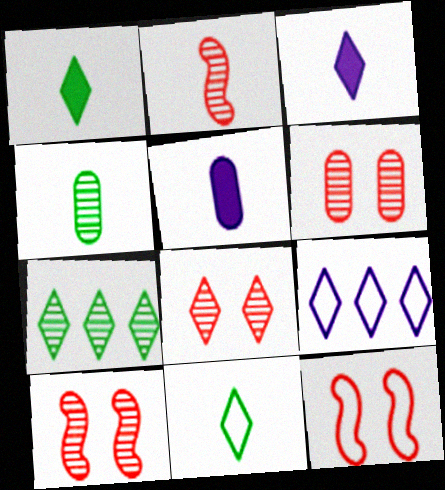[[1, 8, 9], 
[2, 5, 11], 
[5, 7, 12], 
[6, 8, 10]]